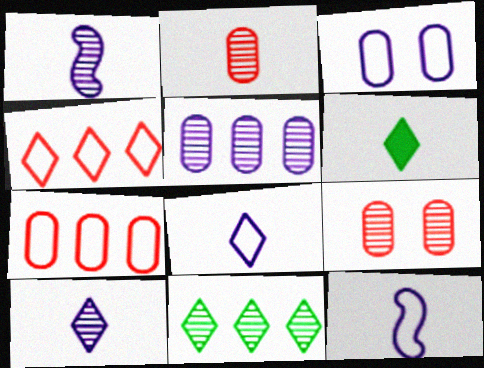[[1, 9, 11], 
[2, 6, 12]]